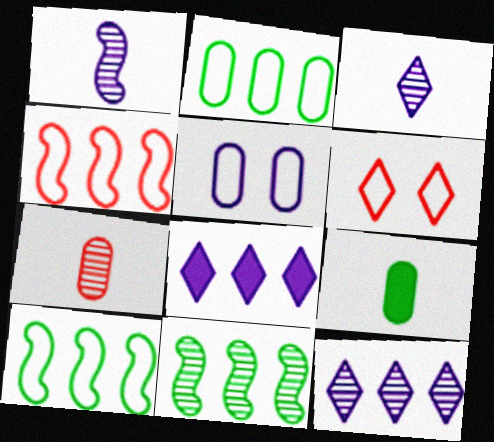[[1, 5, 8]]